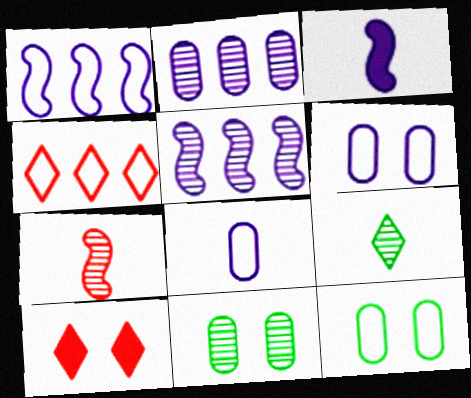[[3, 4, 11]]